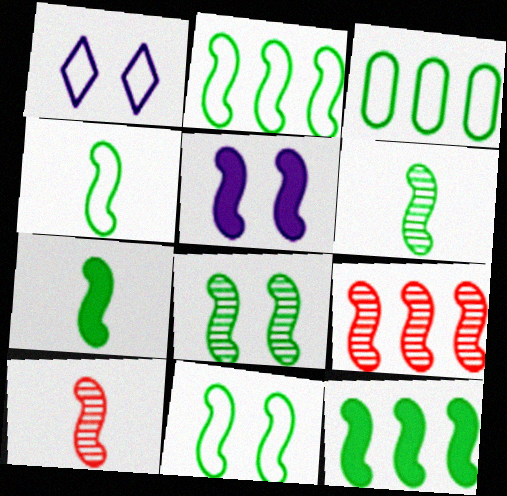[[2, 4, 11], 
[2, 5, 10], 
[2, 7, 8], 
[4, 5, 9], 
[4, 6, 7], 
[4, 8, 12], 
[6, 11, 12]]